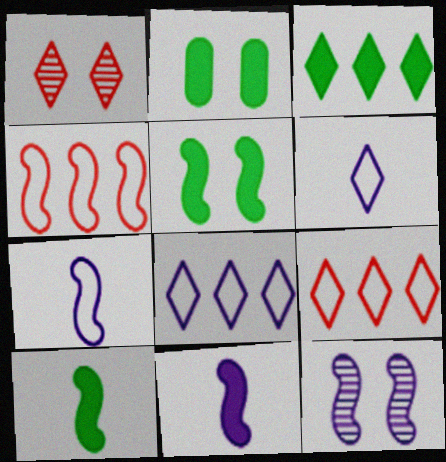[[1, 3, 6], 
[2, 3, 10], 
[4, 10, 12]]